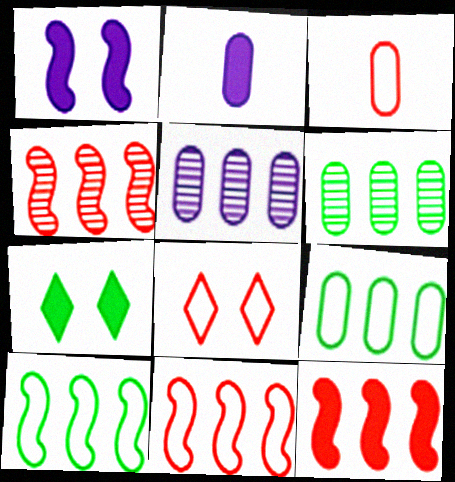[[2, 7, 12], 
[3, 8, 11], 
[4, 11, 12]]